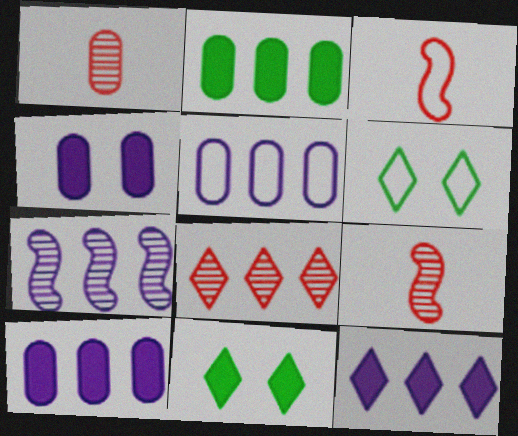[[3, 5, 6], 
[5, 7, 12], 
[5, 9, 11], 
[6, 9, 10]]